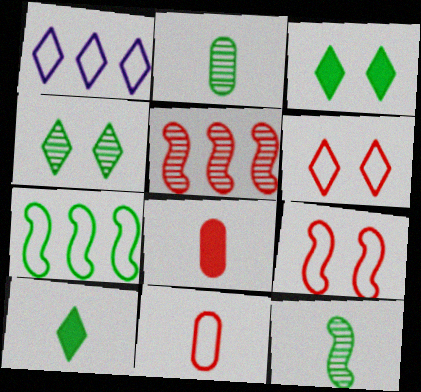[[2, 3, 7], 
[5, 6, 8]]